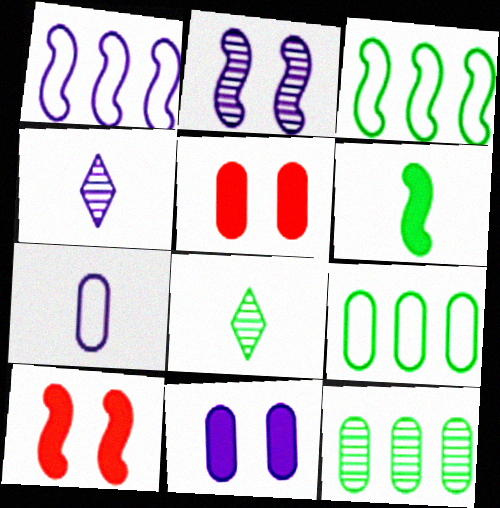[[1, 4, 11], 
[1, 5, 8], 
[3, 4, 5], 
[4, 9, 10], 
[5, 7, 12]]